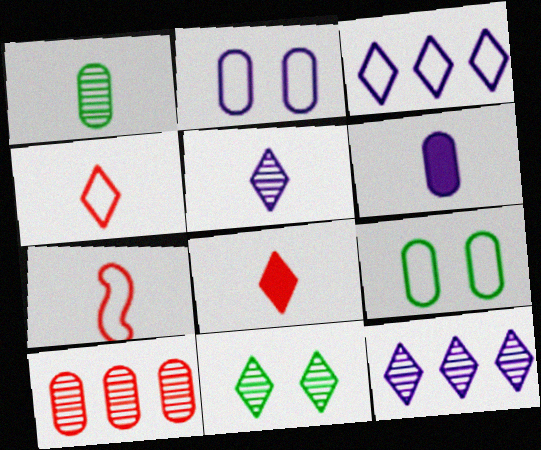[[3, 7, 9], 
[3, 8, 11], 
[6, 9, 10]]